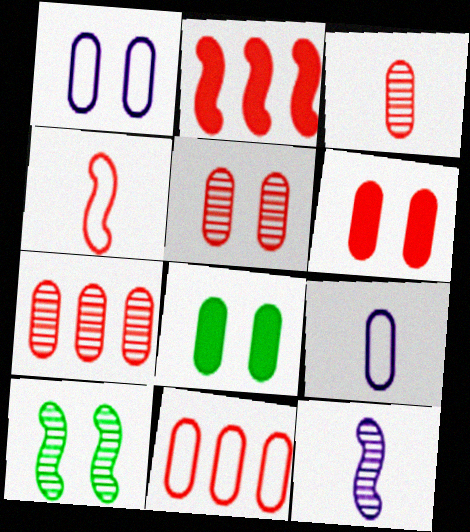[[1, 5, 8], 
[3, 5, 7], 
[3, 6, 11], 
[7, 8, 9]]